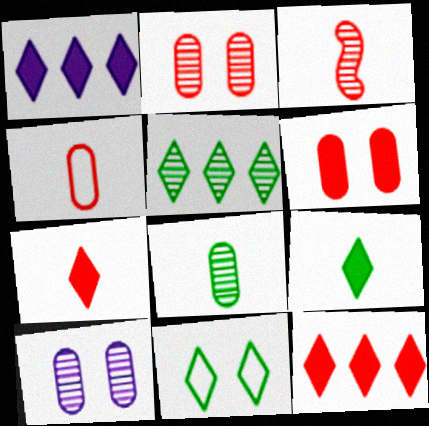[[3, 4, 7], 
[3, 5, 10], 
[5, 9, 11]]